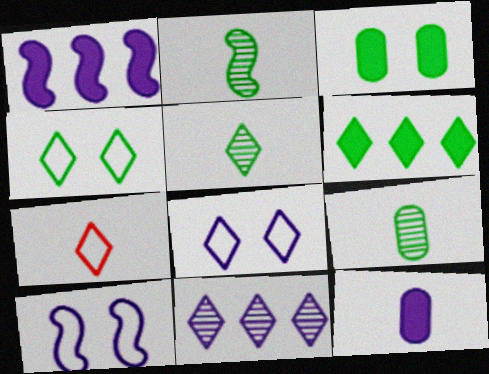[[2, 5, 9], 
[2, 7, 12], 
[4, 5, 6], 
[10, 11, 12]]